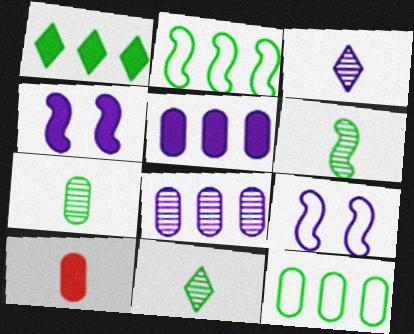[[1, 4, 10], 
[3, 5, 9], 
[6, 7, 11]]